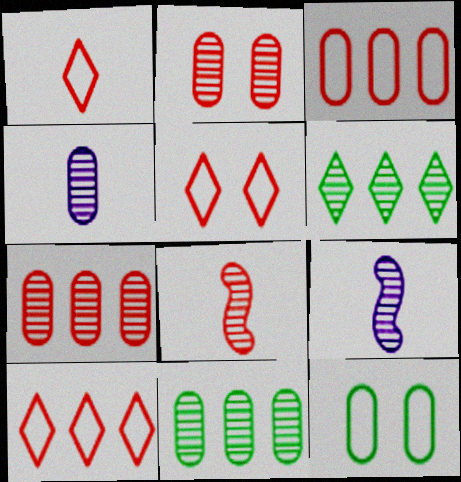[[1, 5, 10], 
[2, 4, 11], 
[2, 6, 9]]